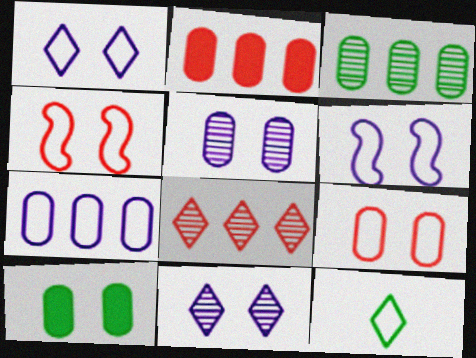[[2, 3, 7], 
[4, 7, 12], 
[4, 10, 11], 
[5, 9, 10]]